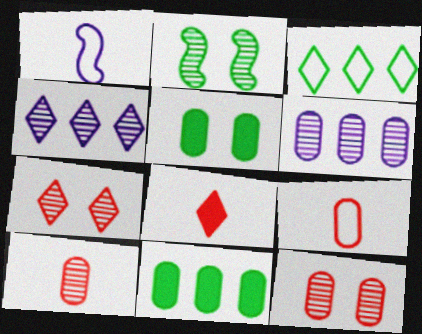[[1, 7, 11], 
[2, 4, 10], 
[5, 6, 9]]